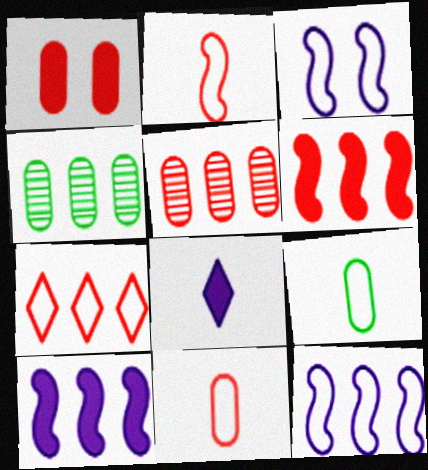[[1, 5, 11], 
[3, 7, 9], 
[4, 7, 10], 
[5, 6, 7]]